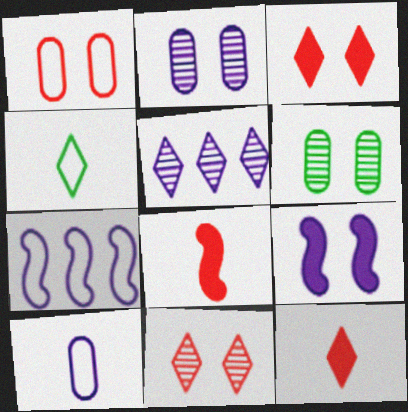[[1, 4, 7], 
[3, 4, 5], 
[5, 9, 10], 
[6, 7, 12]]